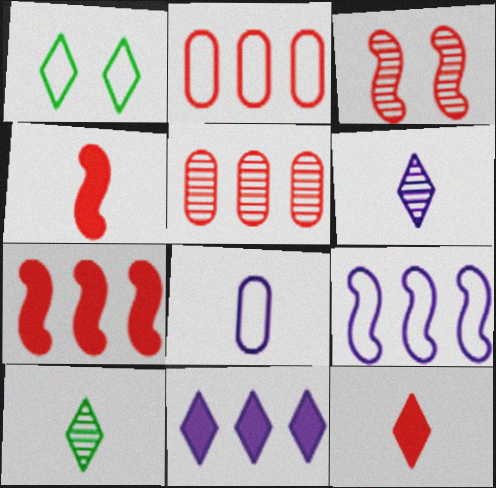[[2, 3, 12], 
[4, 8, 10]]